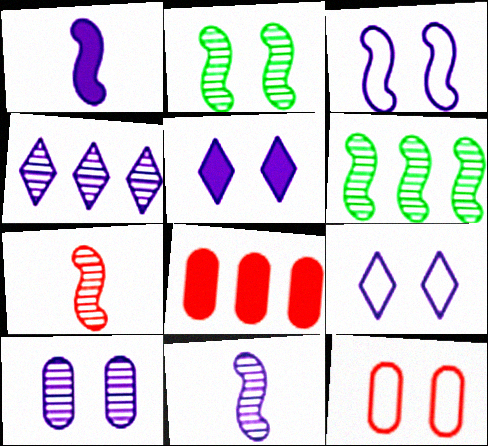[[2, 5, 12], 
[3, 5, 10], 
[4, 10, 11]]